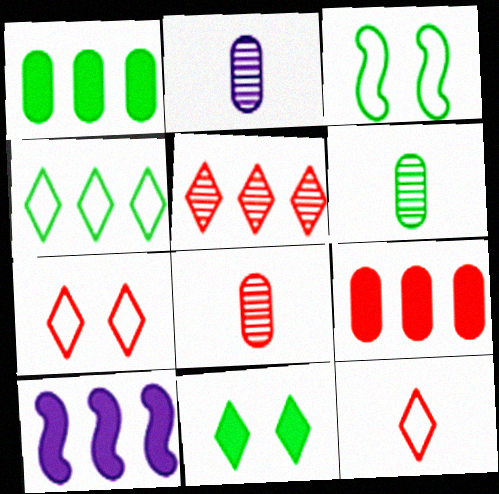[[2, 6, 8], 
[6, 7, 10]]